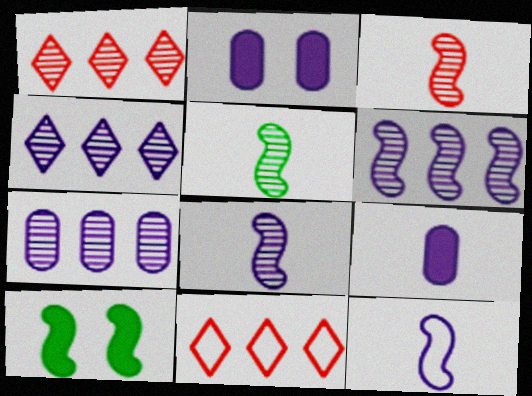[[2, 4, 12], 
[2, 5, 11], 
[3, 5, 8], 
[4, 6, 7]]